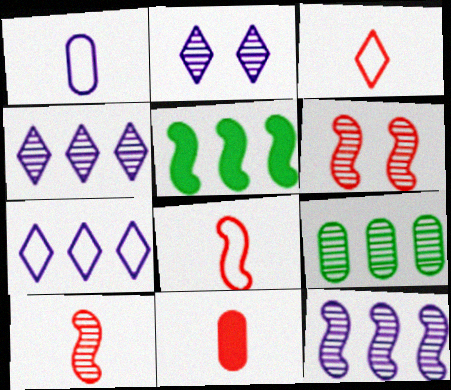[[2, 9, 10], 
[3, 10, 11]]